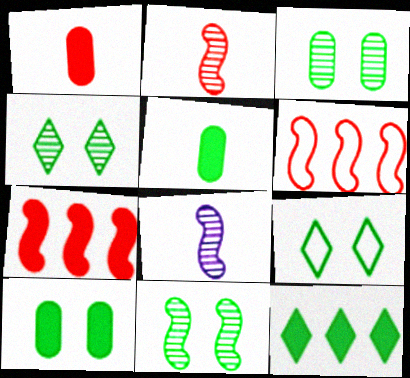[[3, 4, 11], 
[9, 10, 11]]